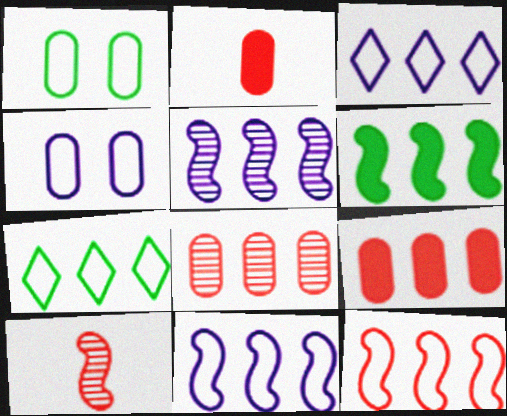[[3, 6, 8], 
[5, 6, 12], 
[5, 7, 9]]